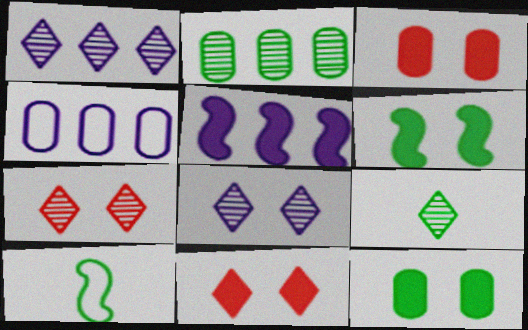[[1, 3, 10], 
[1, 4, 5], 
[1, 7, 9]]